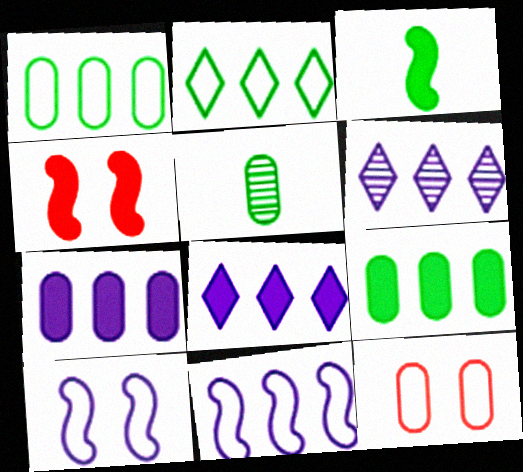[[3, 6, 12], 
[5, 7, 12], 
[6, 7, 11]]